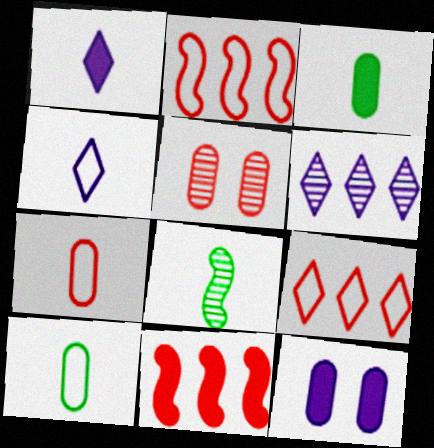[[1, 7, 8], 
[5, 6, 8], 
[8, 9, 12]]